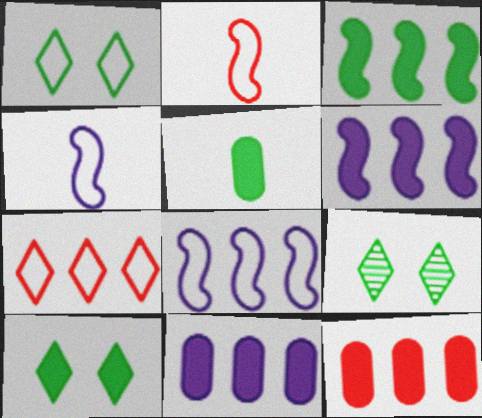[[1, 9, 10], 
[2, 9, 11], 
[3, 5, 10], 
[4, 9, 12]]